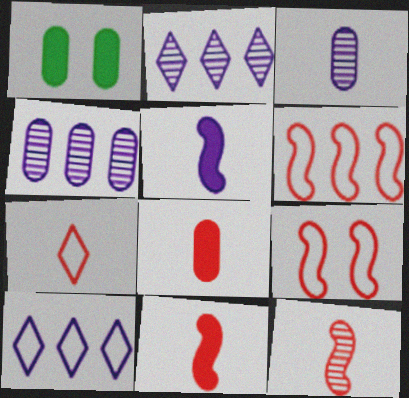[[1, 10, 12], 
[7, 8, 12]]